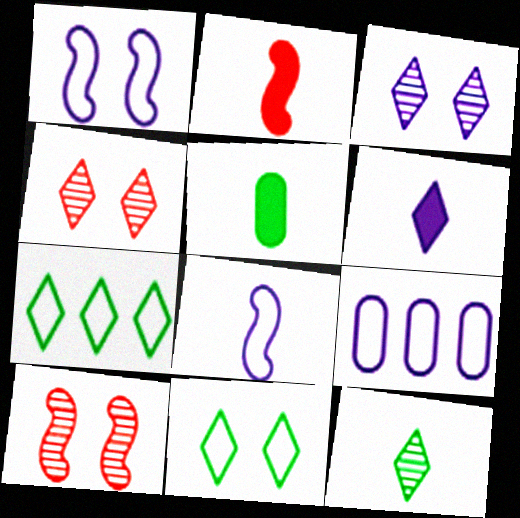[[2, 5, 6], 
[4, 6, 7]]